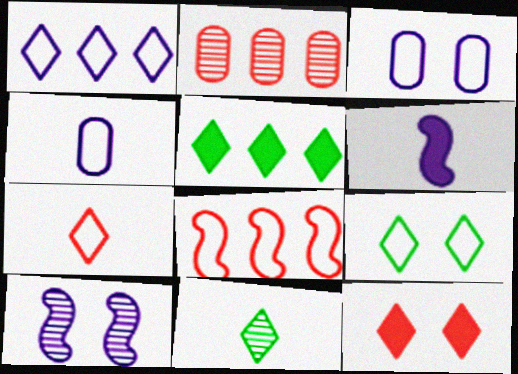[[1, 7, 9], 
[1, 11, 12], 
[2, 6, 9], 
[2, 10, 11], 
[4, 8, 9], 
[5, 9, 11]]